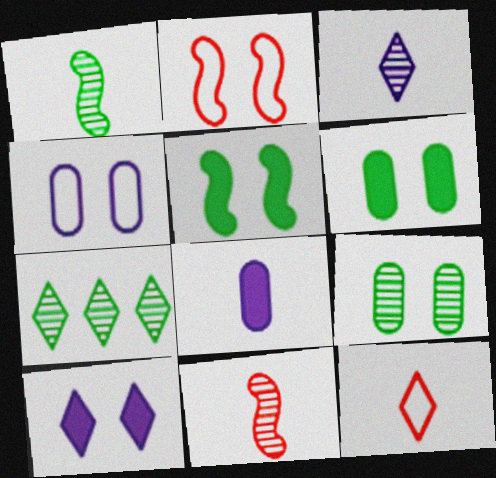[[1, 7, 9], 
[1, 8, 12], 
[2, 7, 8], 
[2, 9, 10], 
[7, 10, 12]]